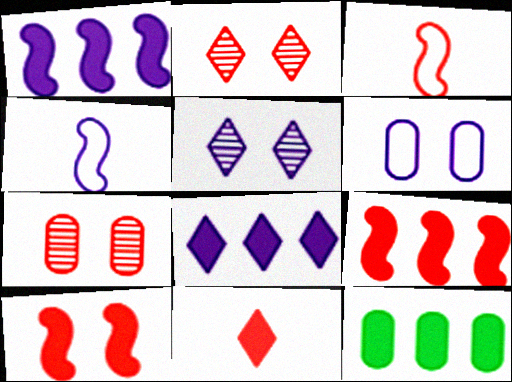[[2, 4, 12], 
[3, 5, 12], 
[8, 9, 12]]